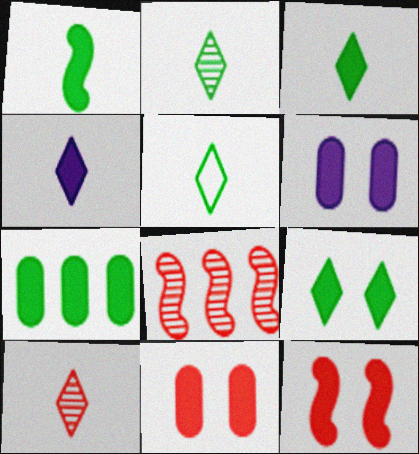[[1, 7, 9], 
[2, 3, 5], 
[4, 5, 10], 
[4, 7, 12], 
[5, 6, 8], 
[6, 9, 12]]